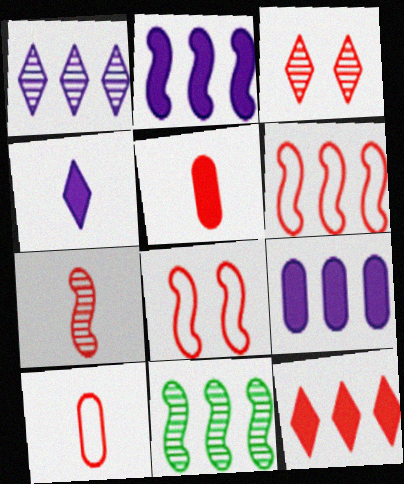[[2, 6, 11], 
[3, 5, 6]]